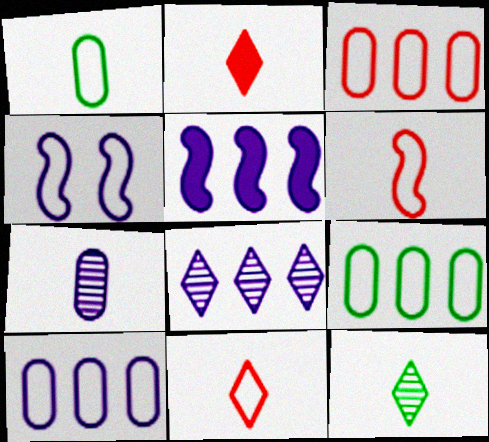[[3, 9, 10], 
[4, 9, 11], 
[5, 8, 10]]